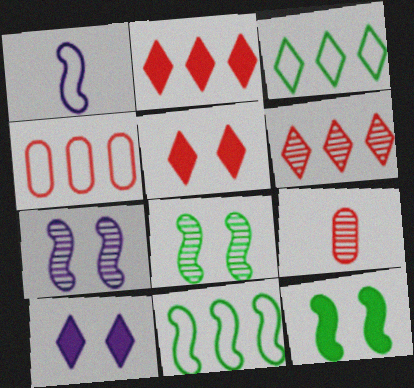[[9, 10, 11]]